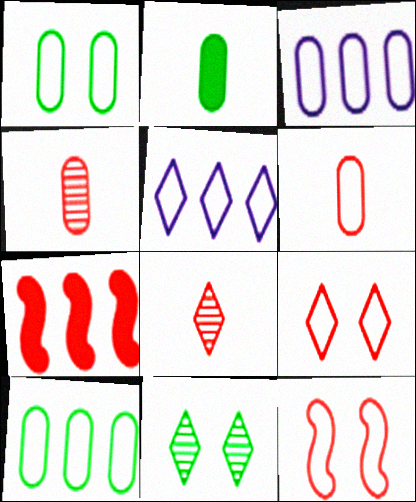[[1, 3, 6], 
[4, 7, 9]]